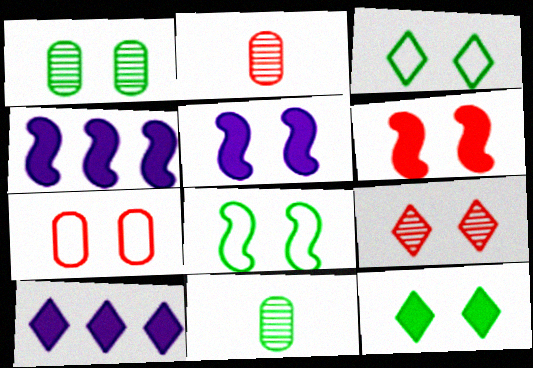[[1, 8, 12], 
[2, 3, 4], 
[2, 8, 10], 
[6, 7, 9]]